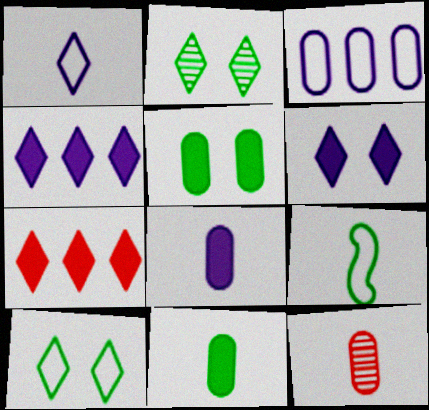[[1, 2, 7], 
[3, 5, 12]]